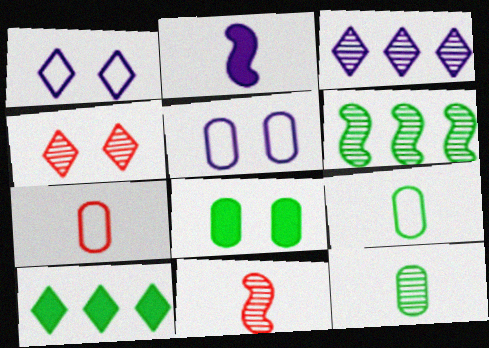[[2, 3, 5], 
[5, 10, 11]]